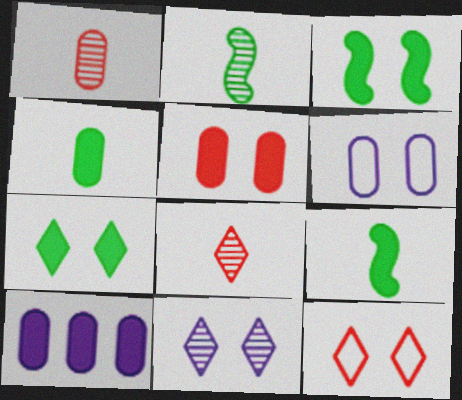[[2, 10, 12], 
[4, 5, 10], 
[7, 11, 12]]